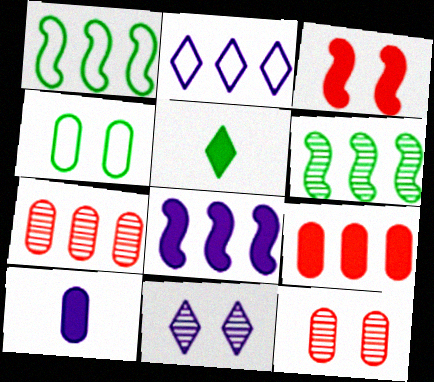[[2, 6, 9], 
[3, 4, 11], 
[4, 5, 6], 
[4, 7, 10]]